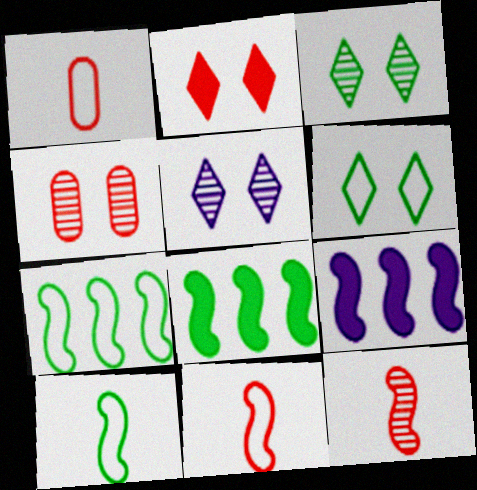[[1, 3, 9], 
[1, 5, 8], 
[2, 5, 6]]